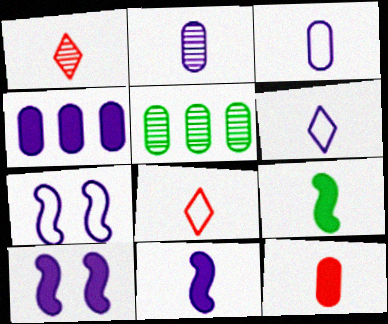[[1, 3, 9], 
[2, 6, 11], 
[2, 8, 9], 
[5, 8, 10]]